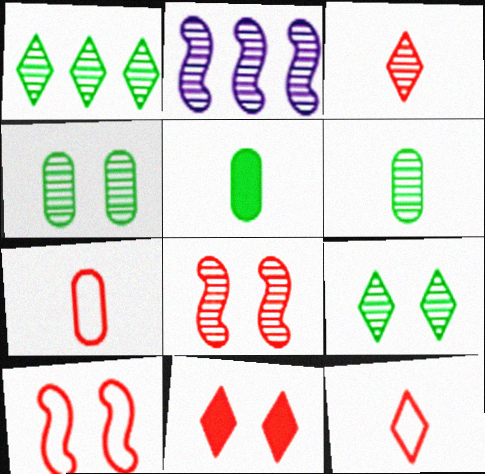[[2, 3, 4]]